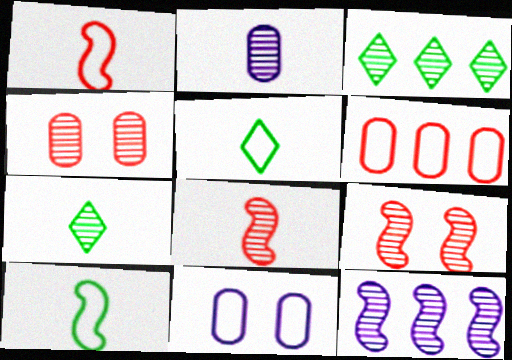[[2, 3, 9], 
[2, 7, 8], 
[4, 7, 12]]